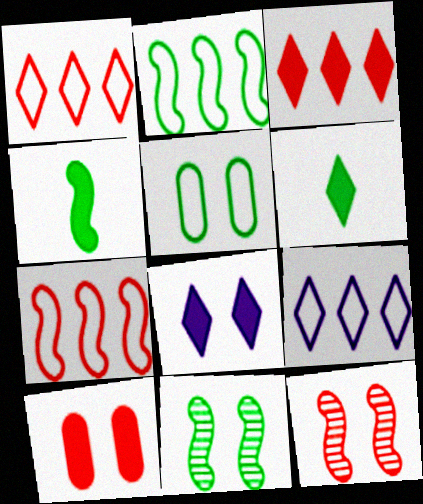[[2, 4, 11], 
[3, 6, 8], 
[5, 8, 12]]